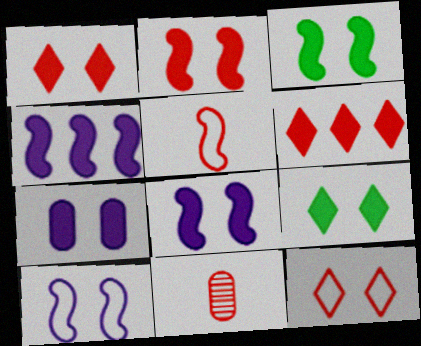[[1, 3, 7], 
[2, 3, 8], 
[2, 7, 9]]